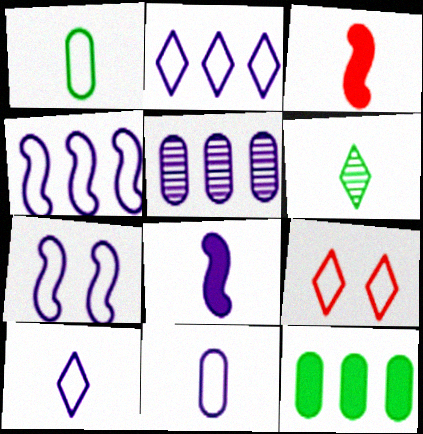[[1, 4, 9], 
[2, 7, 11], 
[3, 6, 11]]